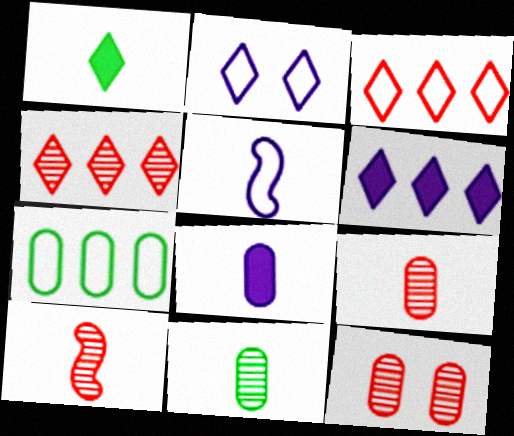[[1, 2, 4], 
[1, 5, 9], 
[4, 10, 12], 
[7, 8, 12]]